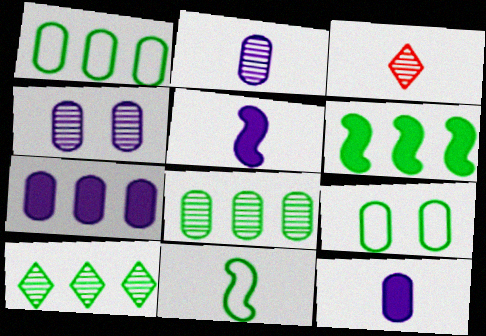[[1, 6, 10], 
[3, 11, 12]]